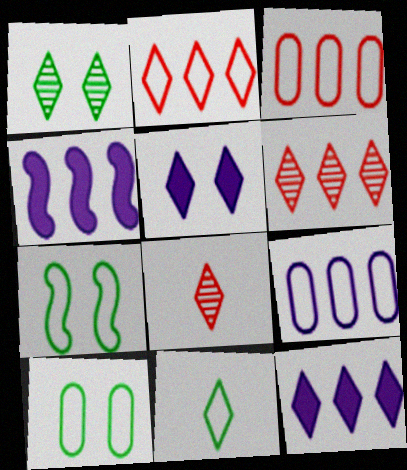[[4, 8, 10], 
[5, 6, 11]]